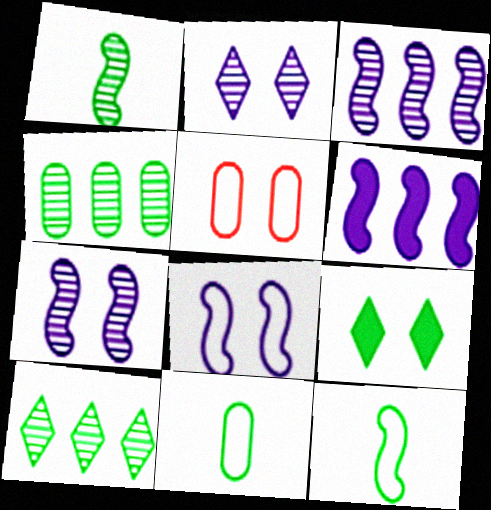[[4, 9, 12], 
[5, 7, 9]]